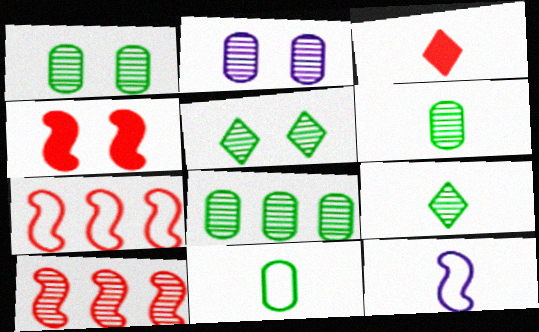[[1, 6, 8], 
[2, 9, 10], 
[3, 6, 12]]